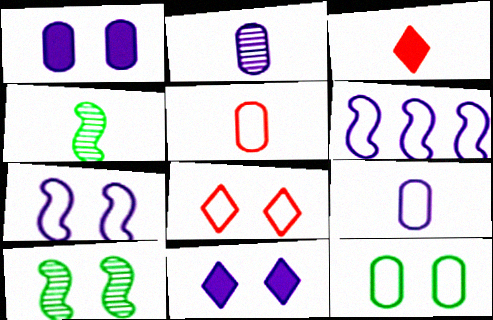[[1, 8, 10], 
[2, 6, 11], 
[3, 4, 9], 
[7, 8, 12]]